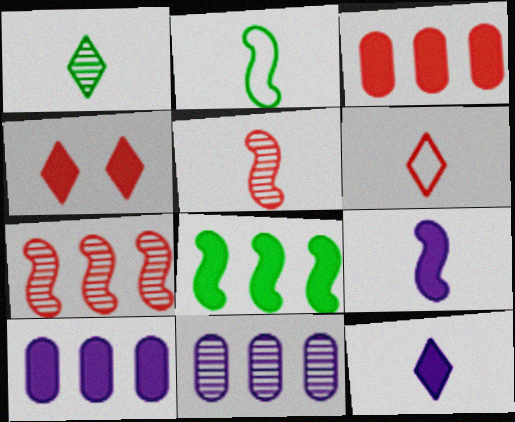[[1, 6, 12], 
[2, 4, 11], 
[2, 5, 9]]